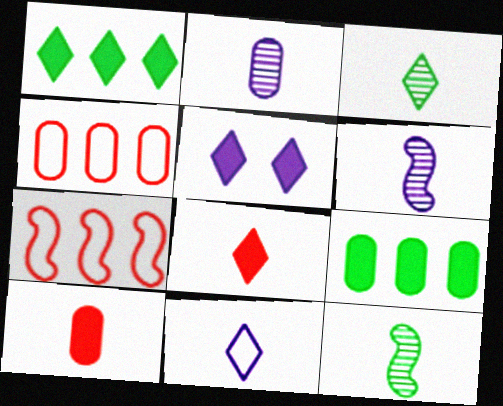[[1, 5, 8], 
[3, 8, 11], 
[4, 5, 12], 
[10, 11, 12]]